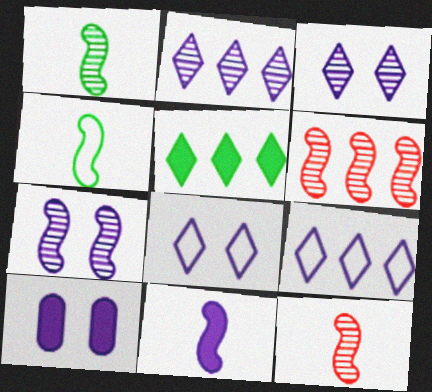[[1, 6, 7], 
[4, 11, 12], 
[7, 8, 10]]